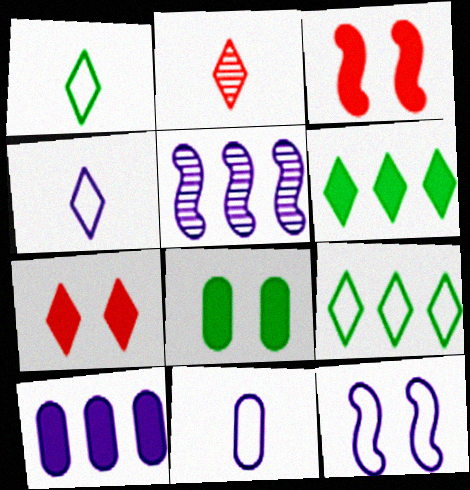[]